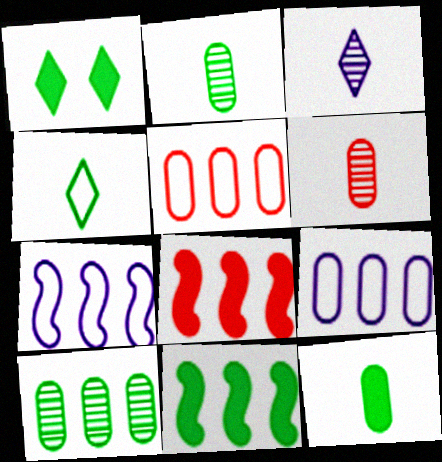[[1, 6, 7], 
[1, 11, 12]]